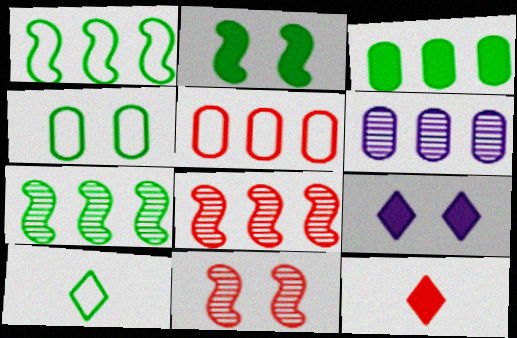[[1, 4, 10], 
[3, 5, 6], 
[4, 9, 11], 
[5, 11, 12]]